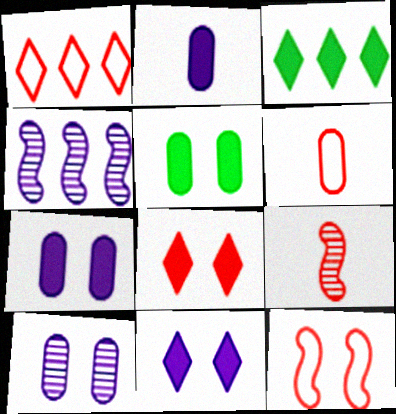[[1, 6, 12]]